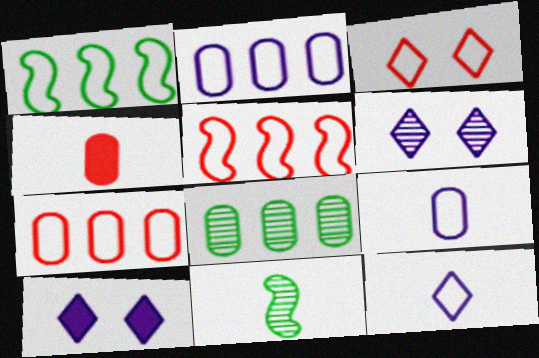[[1, 3, 9], 
[1, 4, 6], 
[4, 11, 12], 
[7, 10, 11]]